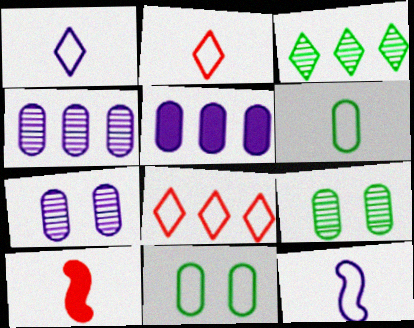[[2, 6, 12], 
[8, 11, 12]]